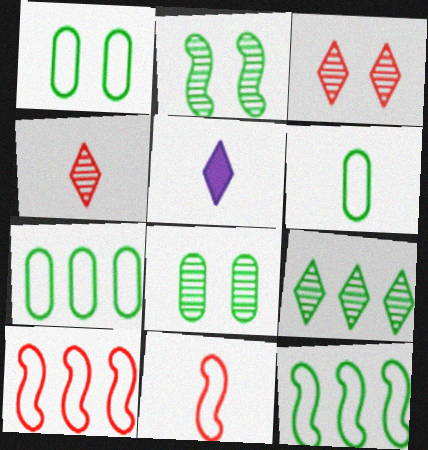[[1, 6, 7], 
[5, 8, 10]]